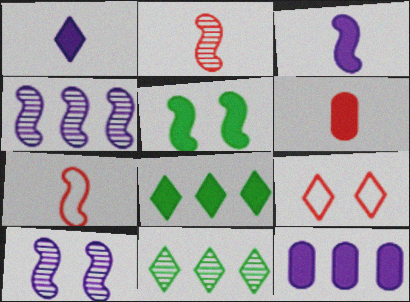[[1, 9, 11], 
[4, 5, 7]]